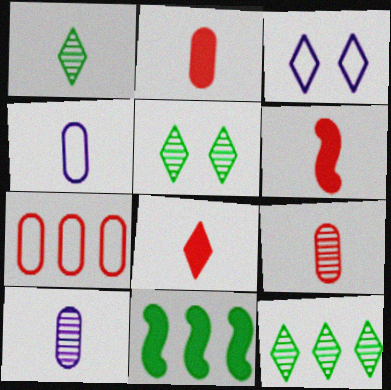[[1, 4, 6], 
[1, 5, 12], 
[2, 6, 8], 
[3, 8, 12], 
[3, 9, 11]]